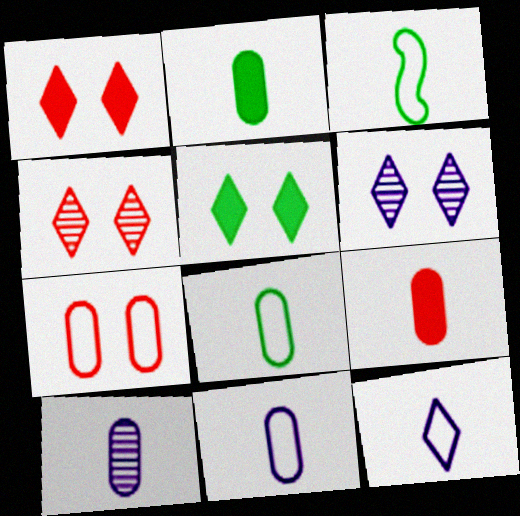[[8, 9, 10]]